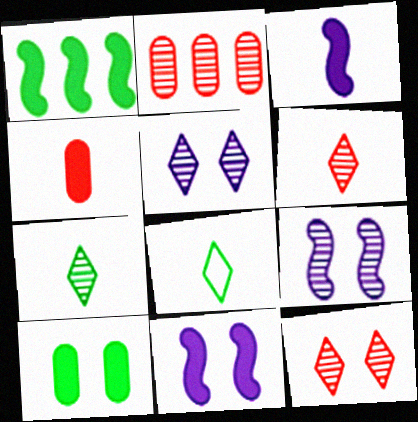[[2, 7, 9], 
[2, 8, 11]]